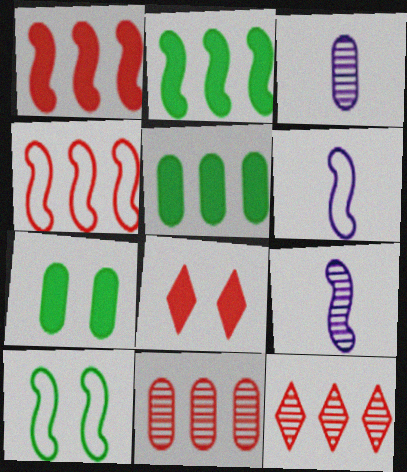[[1, 9, 10], 
[4, 6, 10], 
[6, 7, 12]]